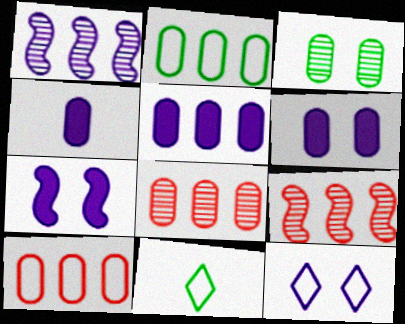[[1, 4, 12], 
[2, 5, 8], 
[3, 4, 10], 
[4, 5, 6], 
[6, 9, 11], 
[7, 8, 11]]